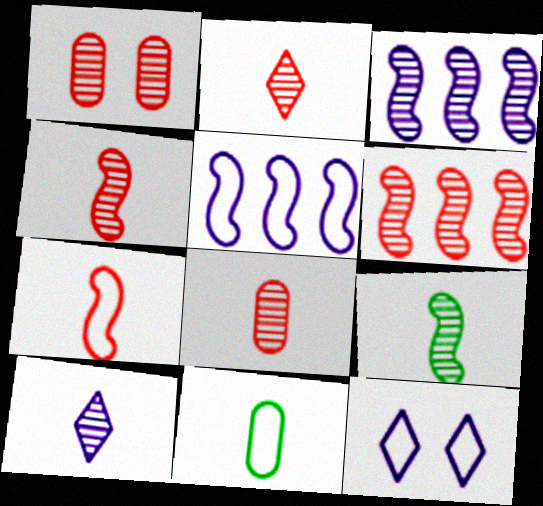[[1, 2, 6], 
[2, 4, 8], 
[8, 9, 10]]